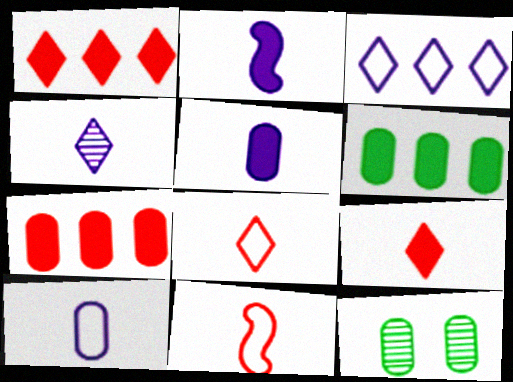[[2, 4, 10], 
[7, 10, 12]]